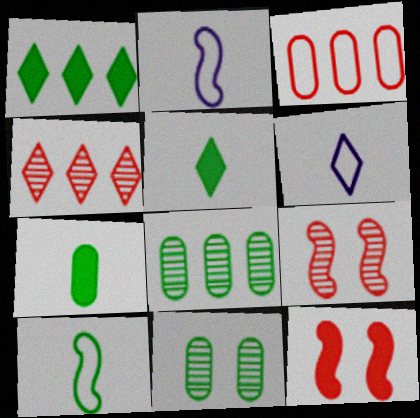[[1, 10, 11], 
[6, 8, 12]]